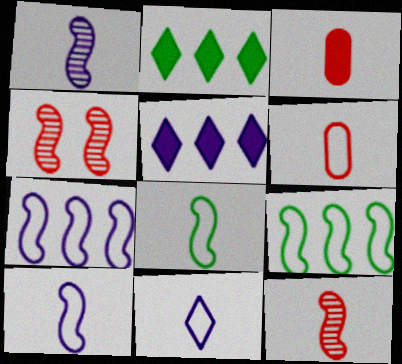[[6, 8, 11]]